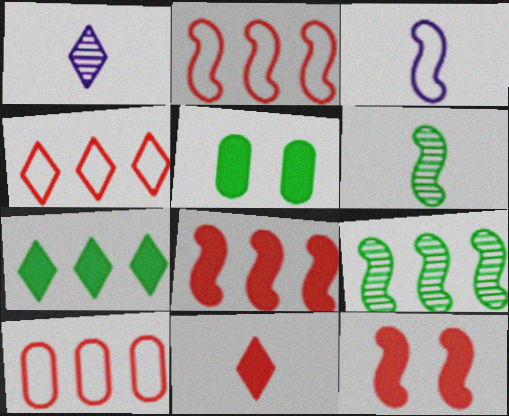[[1, 2, 5], 
[2, 4, 10], 
[3, 9, 12]]